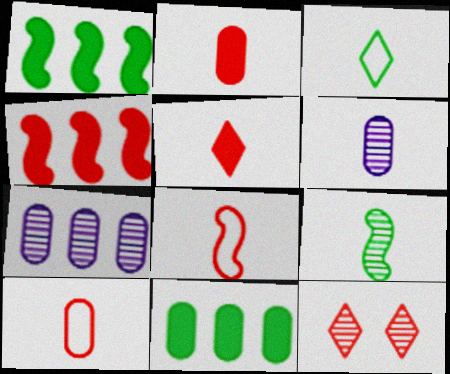[[4, 10, 12], 
[7, 9, 12]]